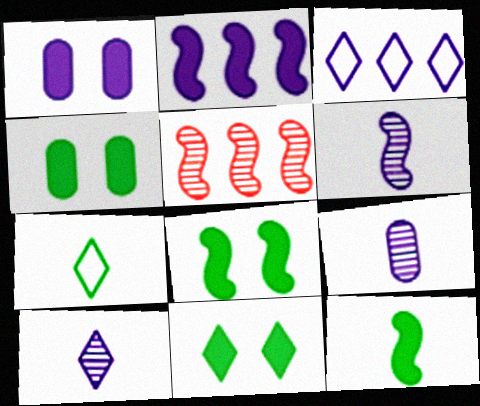[[1, 3, 6], 
[1, 5, 7], 
[4, 8, 11], 
[6, 9, 10]]